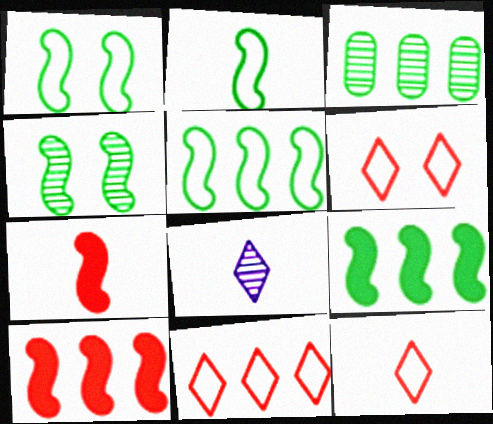[[1, 2, 5], 
[2, 4, 9], 
[6, 11, 12]]